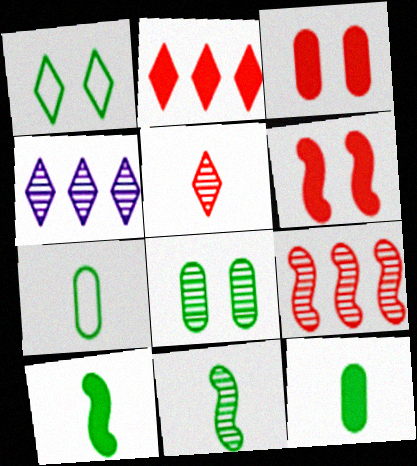[[4, 6, 7]]